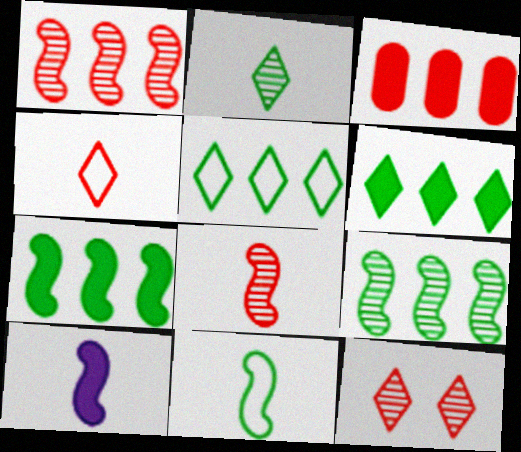[[8, 10, 11]]